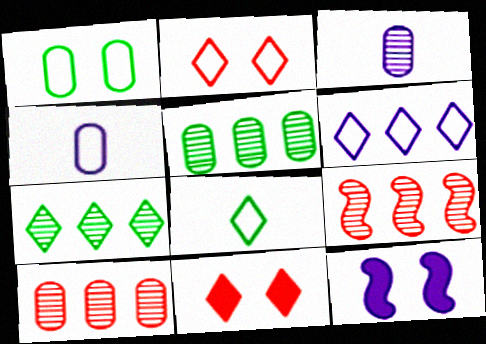[[2, 6, 8], 
[3, 6, 12], 
[8, 10, 12]]